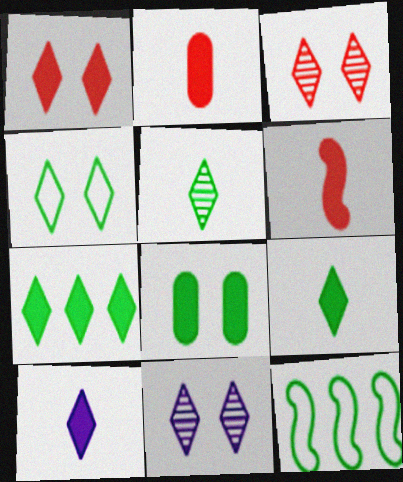[[1, 4, 11], 
[1, 7, 10], 
[2, 11, 12], 
[4, 5, 7], 
[5, 8, 12]]